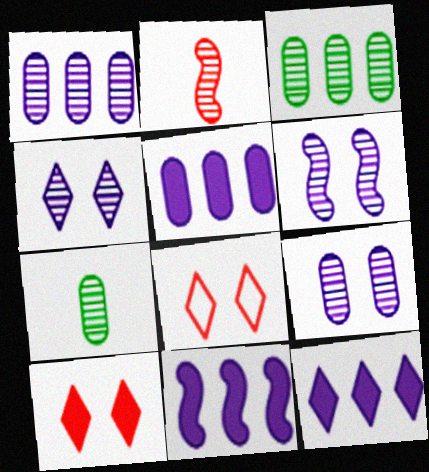[[2, 3, 4], 
[4, 6, 9], 
[5, 11, 12], 
[7, 8, 11]]